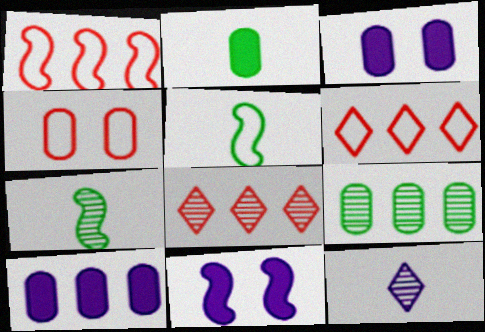[[1, 7, 11], 
[3, 5, 8], 
[3, 6, 7]]